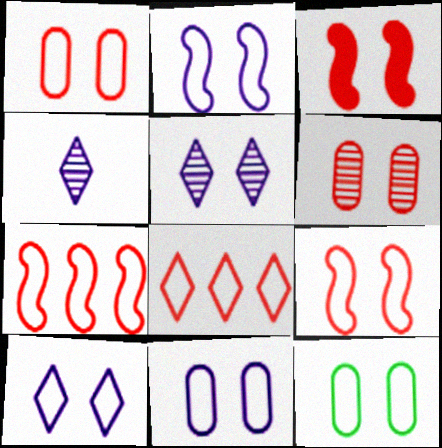[[1, 11, 12], 
[2, 10, 11], 
[3, 5, 12], 
[9, 10, 12]]